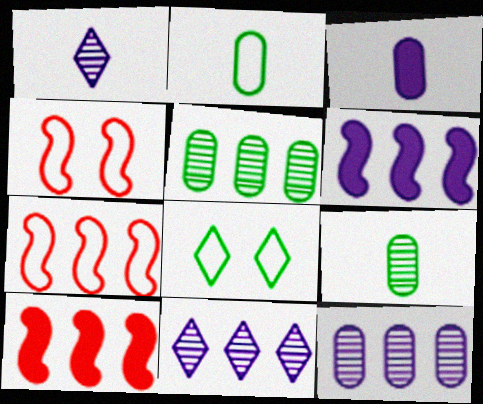[]